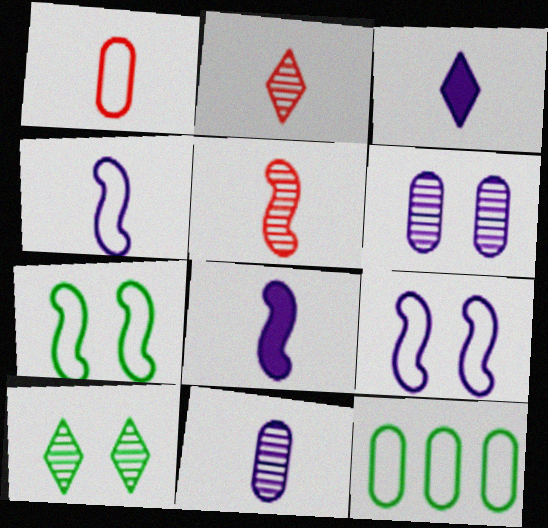[[3, 4, 11]]